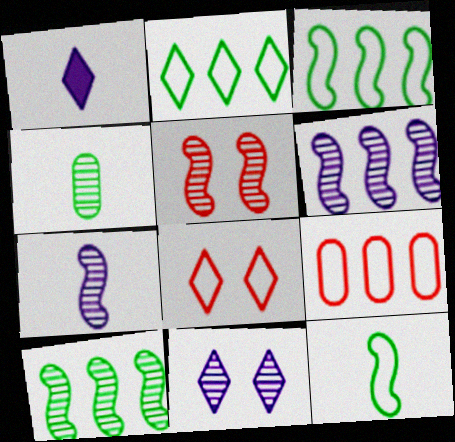[[5, 7, 10]]